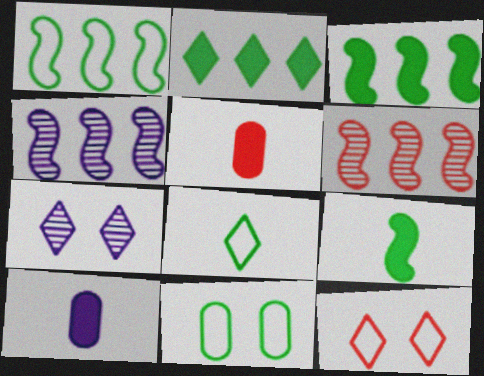[[1, 5, 7], 
[1, 8, 11], 
[5, 6, 12]]